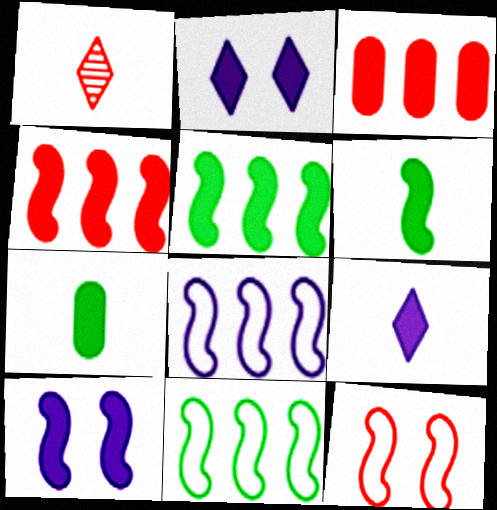[[1, 3, 12], 
[2, 3, 6], 
[2, 4, 7], 
[4, 6, 10]]